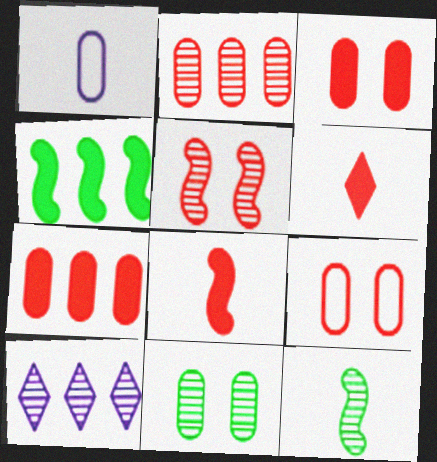[[1, 6, 12], 
[1, 7, 11]]